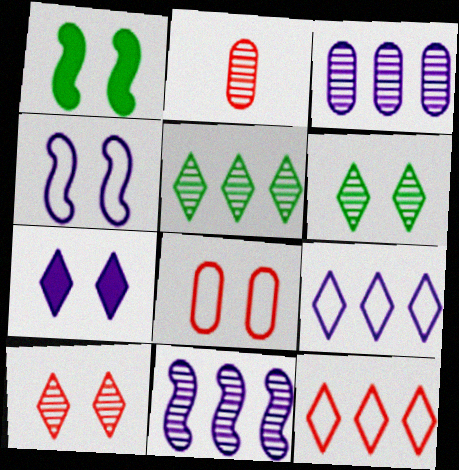[[1, 2, 9], 
[2, 6, 11]]